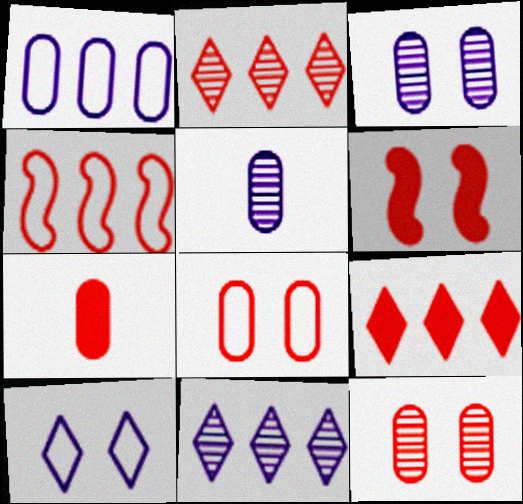[[6, 7, 9]]